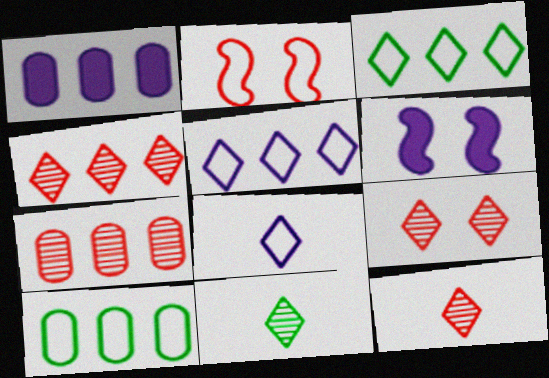[[1, 2, 11], 
[1, 7, 10], 
[2, 8, 10], 
[4, 9, 12], 
[6, 10, 12]]